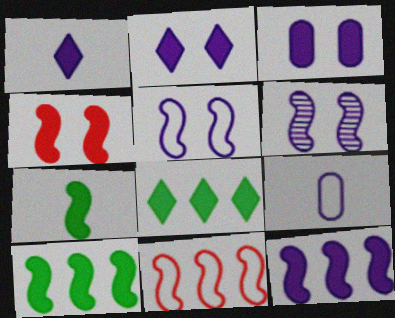[[1, 3, 12], 
[4, 7, 12], 
[6, 7, 11]]